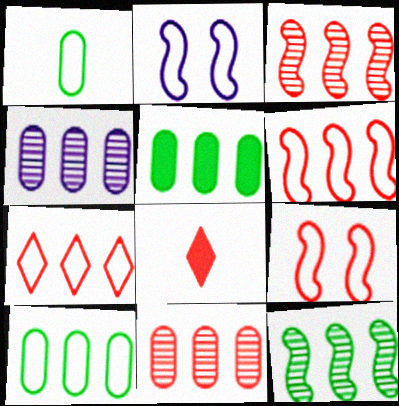[[1, 2, 7], 
[8, 9, 11]]